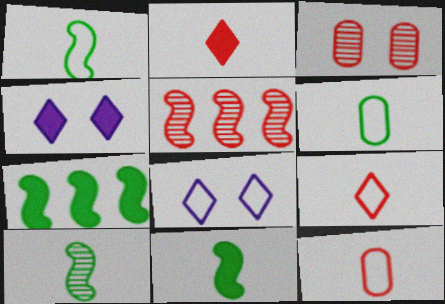[[1, 10, 11], 
[4, 5, 6]]